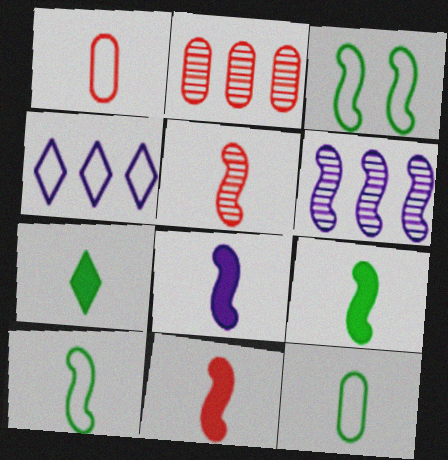[[1, 3, 4], 
[3, 6, 11], 
[5, 8, 10], 
[8, 9, 11]]